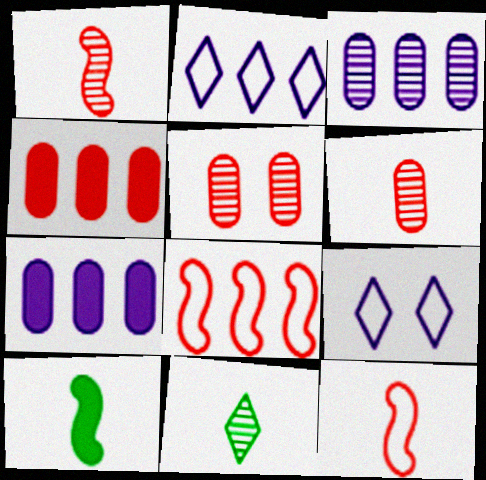[[2, 5, 10]]